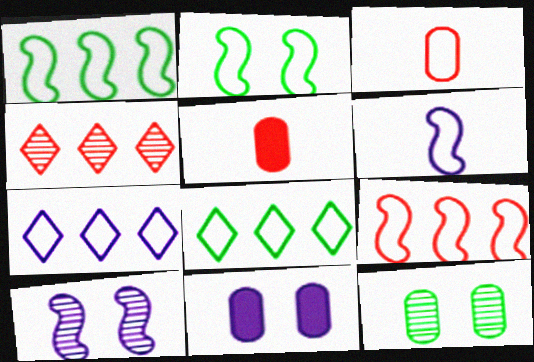[[2, 3, 7], 
[2, 6, 9], 
[5, 8, 10]]